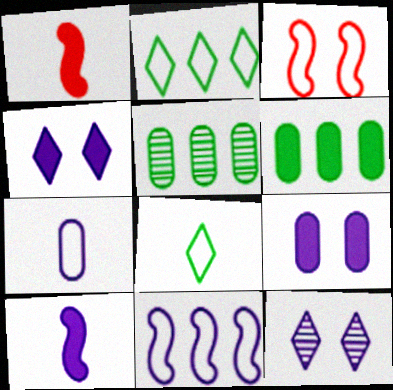[[1, 4, 6], 
[2, 3, 7]]